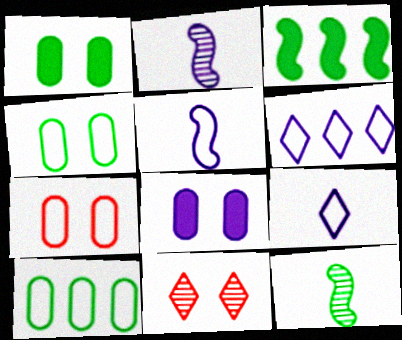[[2, 6, 8]]